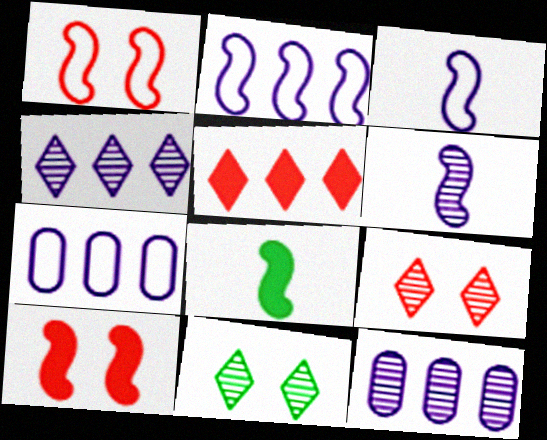[[7, 8, 9]]